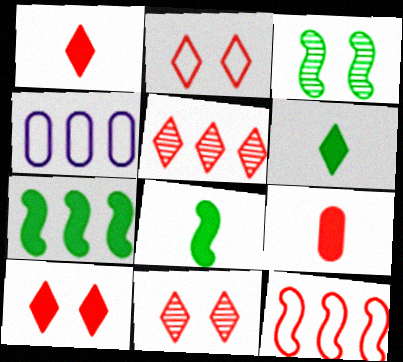[[1, 2, 5], 
[1, 3, 4], 
[2, 10, 11], 
[4, 5, 7], 
[4, 8, 11], 
[9, 11, 12]]